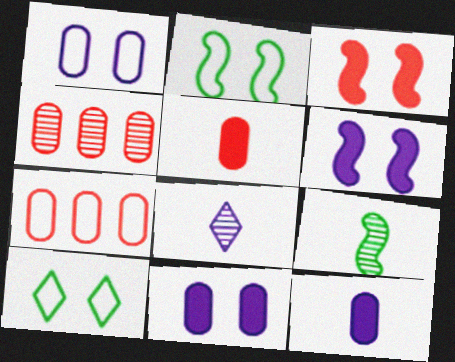[]